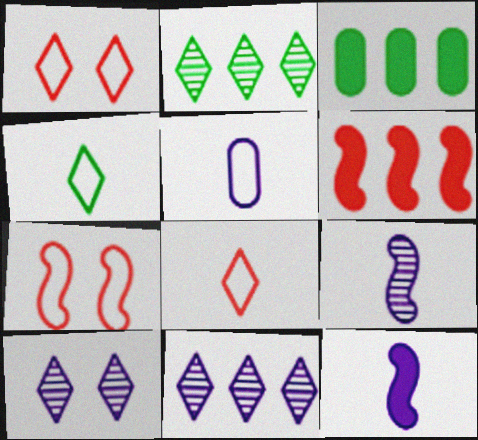[[1, 3, 9]]